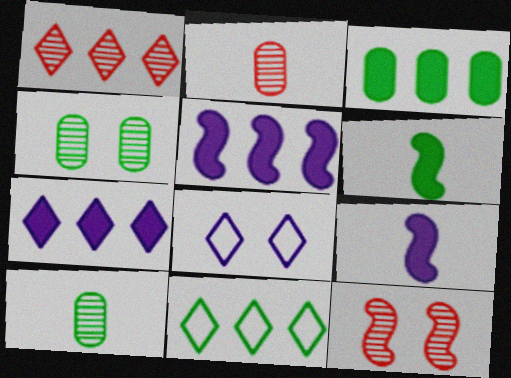[[1, 2, 12], 
[1, 7, 11], 
[4, 6, 11]]